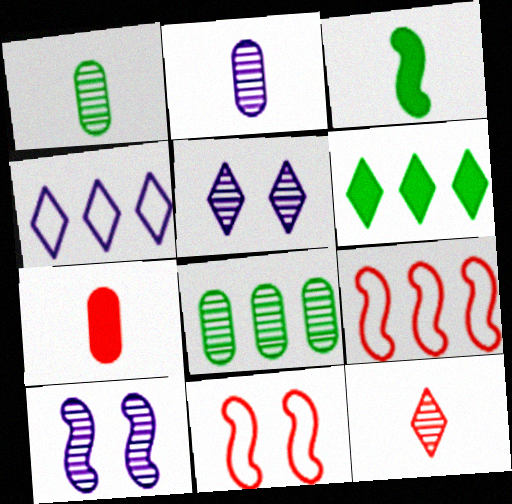[[2, 6, 11], 
[3, 9, 10], 
[8, 10, 12]]